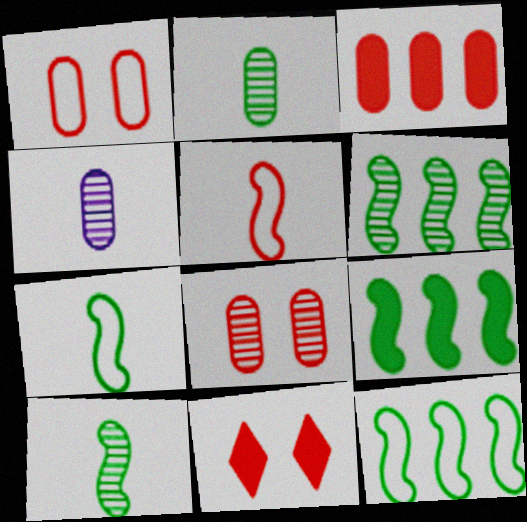[[4, 11, 12], 
[6, 9, 12]]